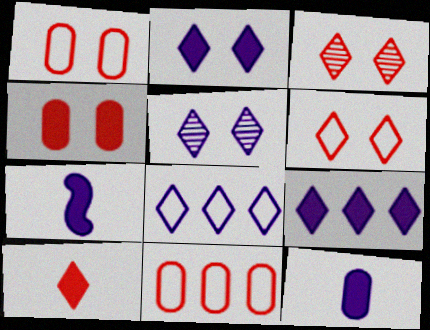[]